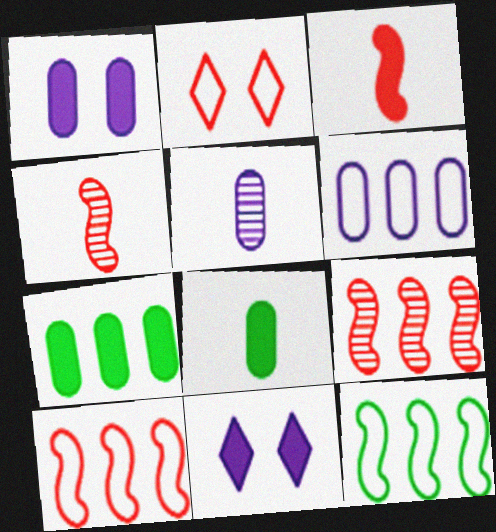[[1, 5, 6], 
[3, 7, 11]]